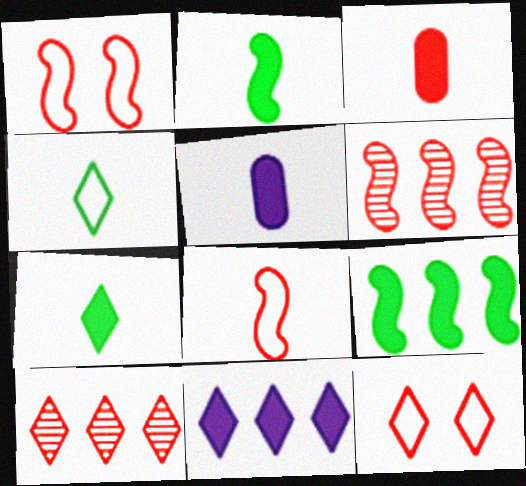[[1, 3, 10], 
[3, 6, 12]]